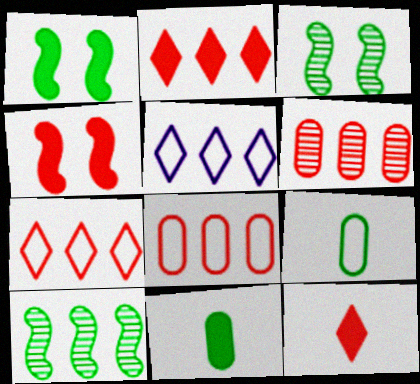[]